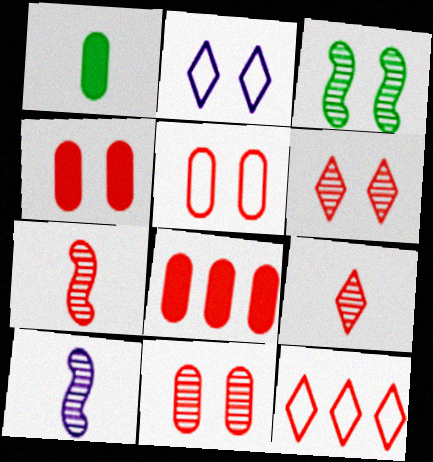[[2, 3, 4], 
[4, 5, 11], 
[4, 7, 12]]